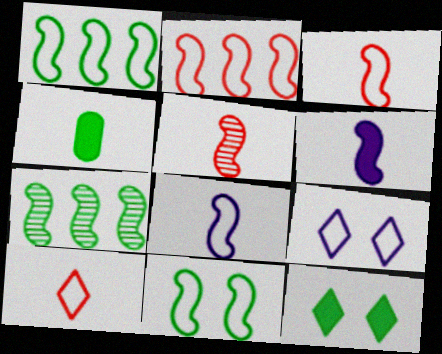[[2, 8, 11]]